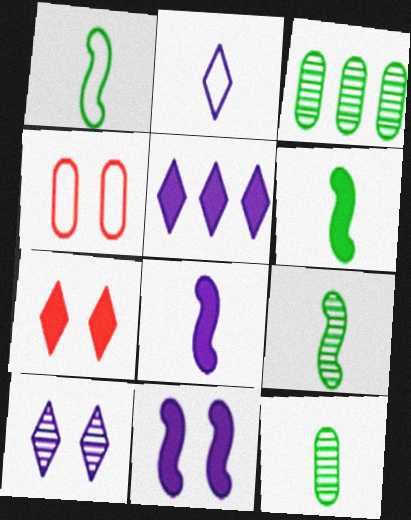[[1, 6, 9], 
[2, 5, 10], 
[4, 5, 9]]